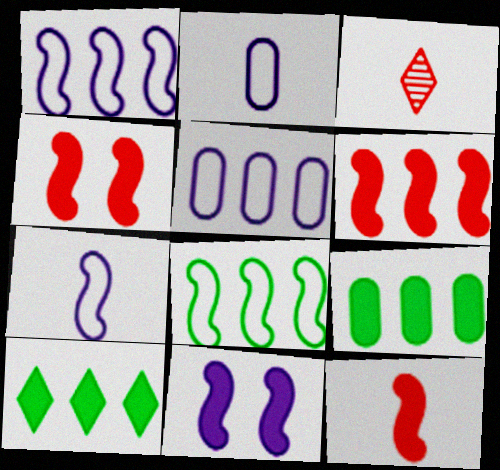[[4, 6, 12]]